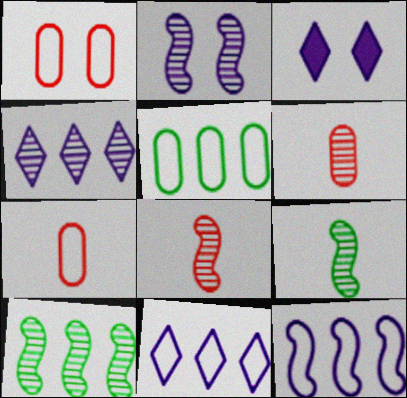[[2, 8, 10], 
[3, 5, 8], 
[3, 7, 10]]